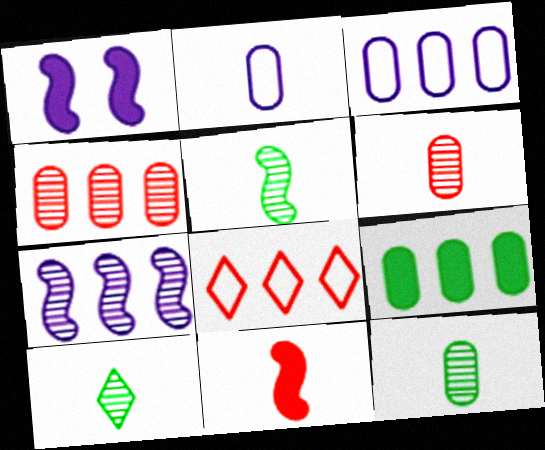[[1, 8, 12], 
[2, 10, 11], 
[3, 4, 9], 
[5, 10, 12], 
[7, 8, 9]]